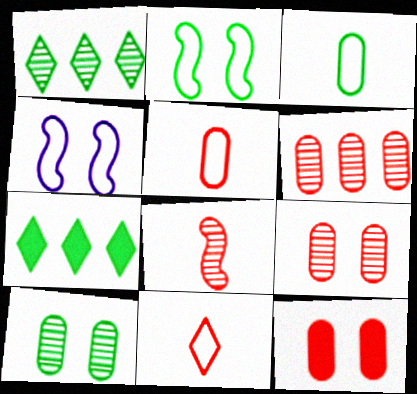[[5, 6, 12]]